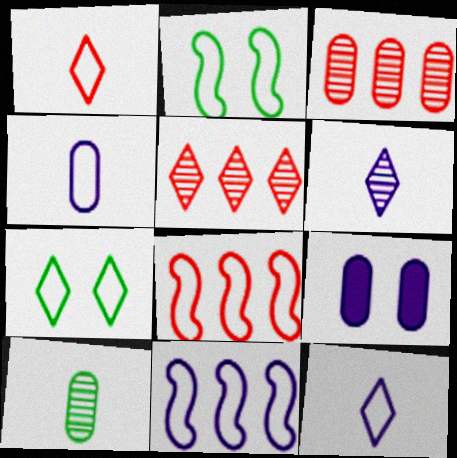[[4, 7, 8], 
[6, 9, 11]]